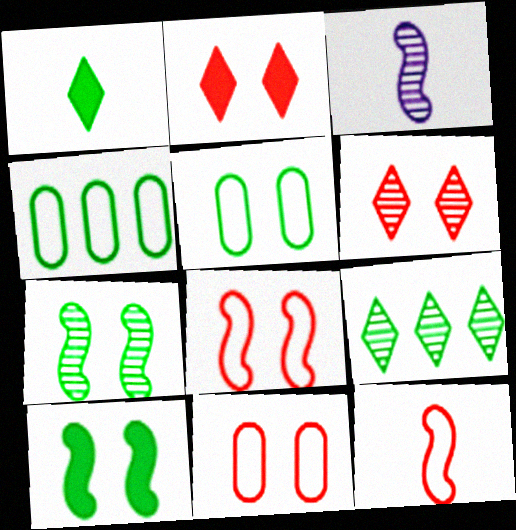[[1, 4, 7], 
[2, 3, 4]]